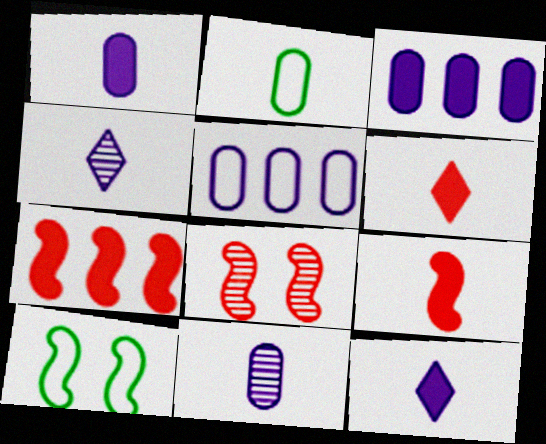[[2, 4, 9]]